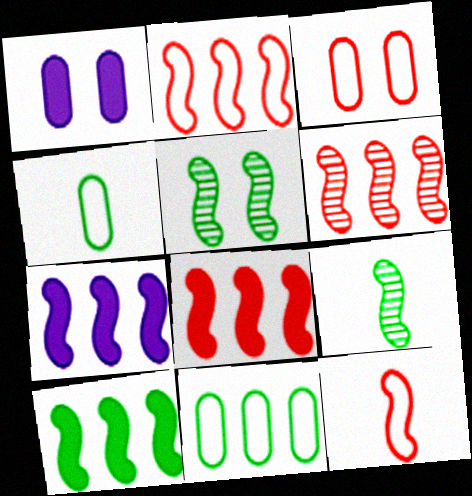[[2, 6, 8], 
[5, 7, 12], 
[7, 8, 10]]